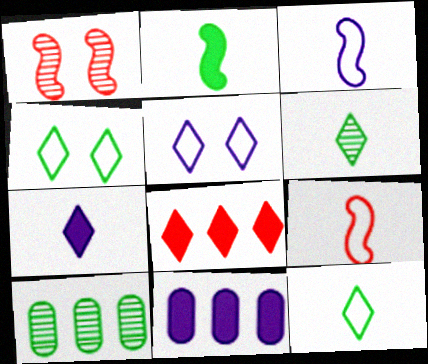[[1, 11, 12], 
[2, 4, 10], 
[5, 6, 8]]